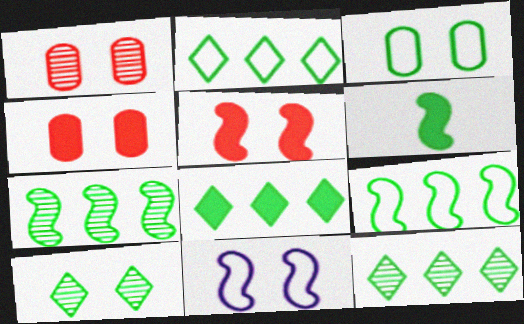[[2, 8, 12], 
[3, 6, 12], 
[4, 10, 11]]